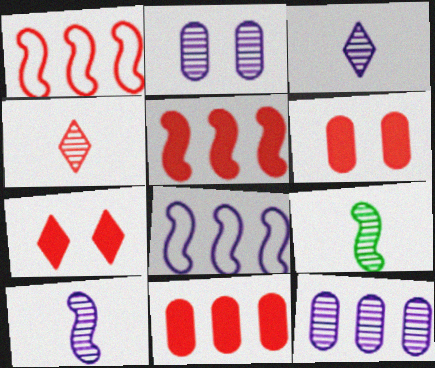[[1, 4, 6]]